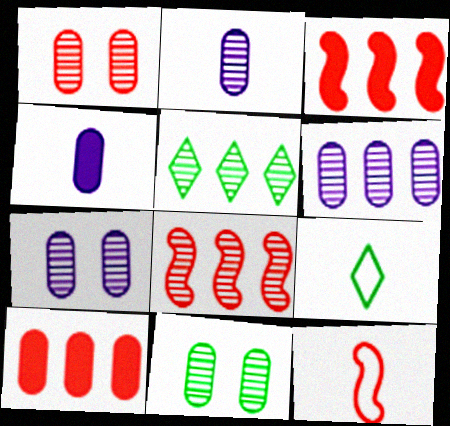[[1, 7, 11], 
[2, 6, 7], 
[3, 7, 9], 
[5, 6, 8]]